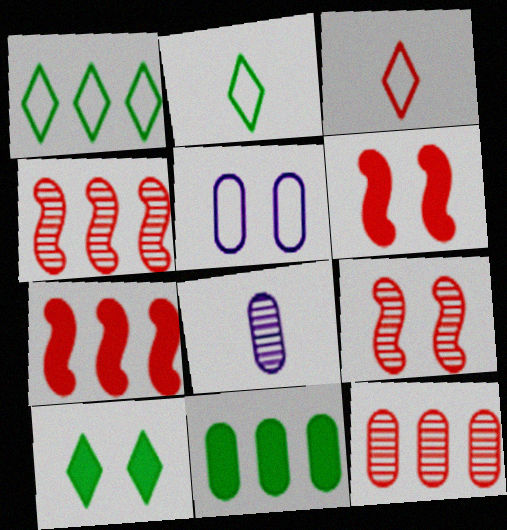[[1, 6, 8], 
[3, 6, 12], 
[5, 9, 10]]